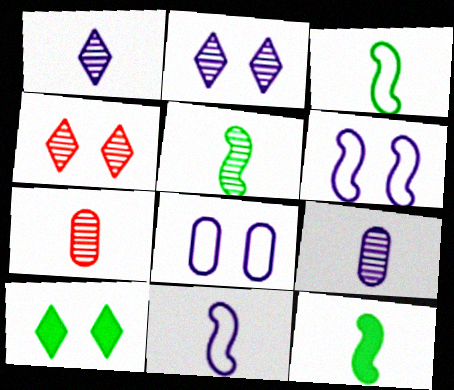[[1, 5, 7], 
[3, 5, 12]]